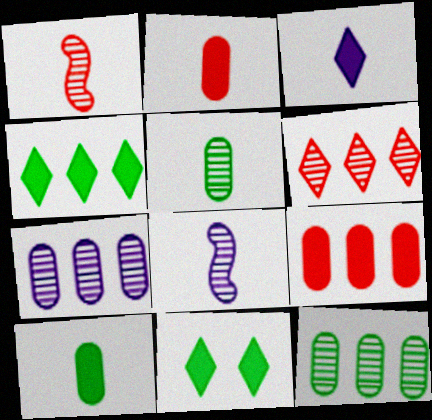[]